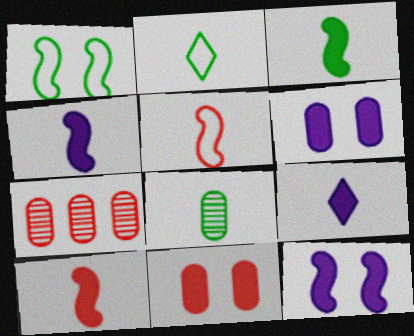[[1, 7, 9], 
[2, 3, 8], 
[2, 7, 12], 
[3, 4, 10], 
[5, 8, 9]]